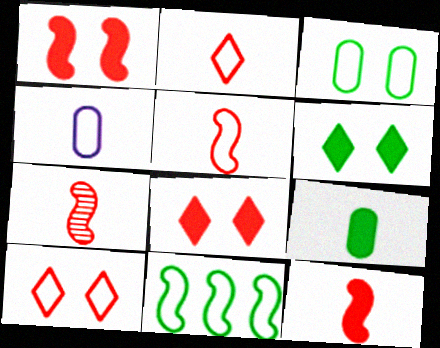[[4, 10, 11], 
[5, 7, 12]]